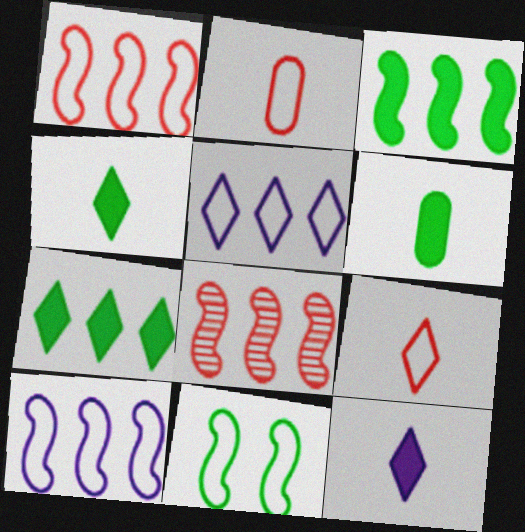[[2, 5, 11], 
[3, 8, 10]]